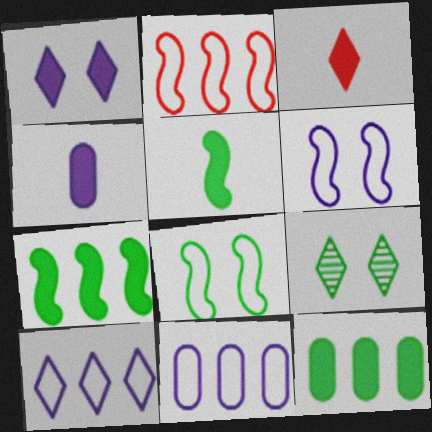[[2, 4, 9], 
[3, 4, 5], 
[3, 9, 10]]